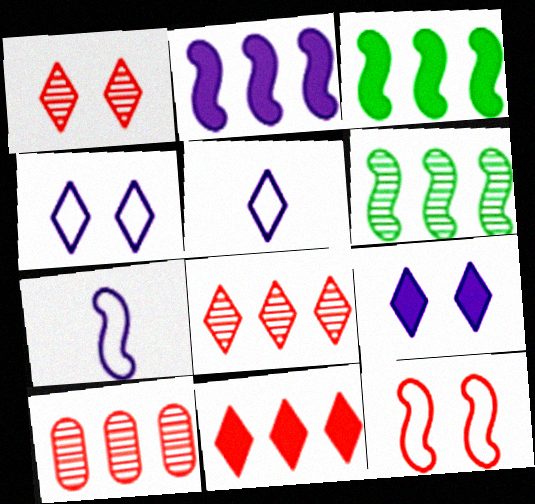[]